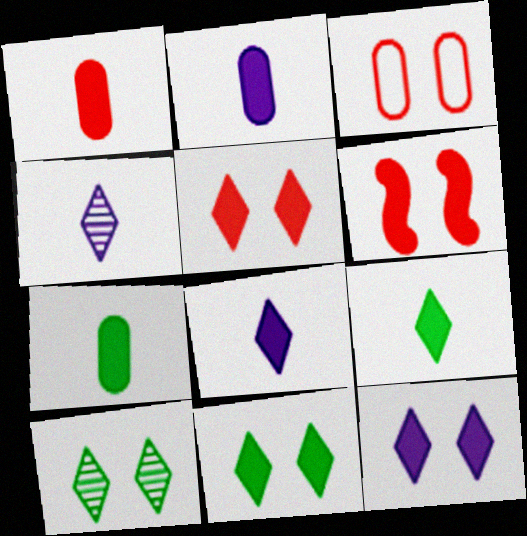[[1, 2, 7], 
[5, 11, 12]]